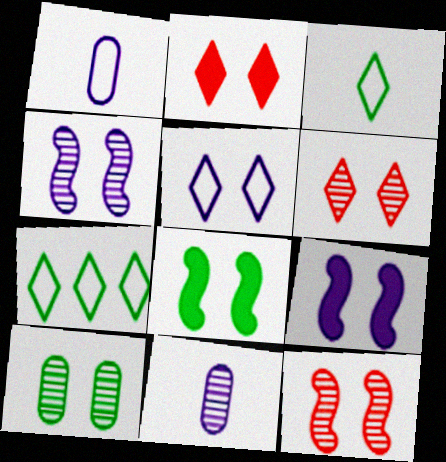[[4, 6, 10]]